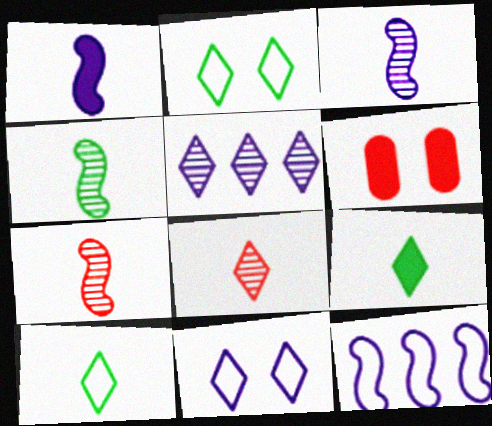[[3, 4, 7]]